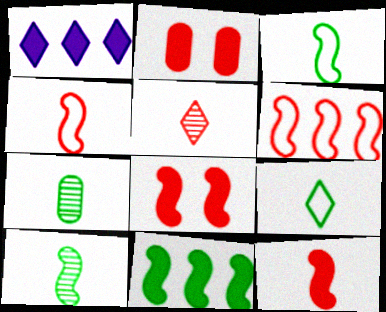[[2, 5, 6]]